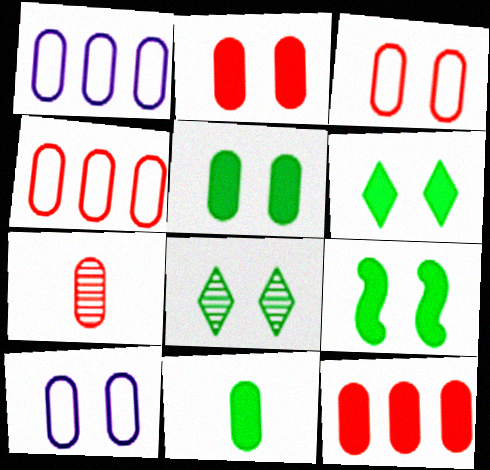[[1, 5, 7], 
[2, 4, 7], 
[3, 7, 12], 
[5, 6, 9]]